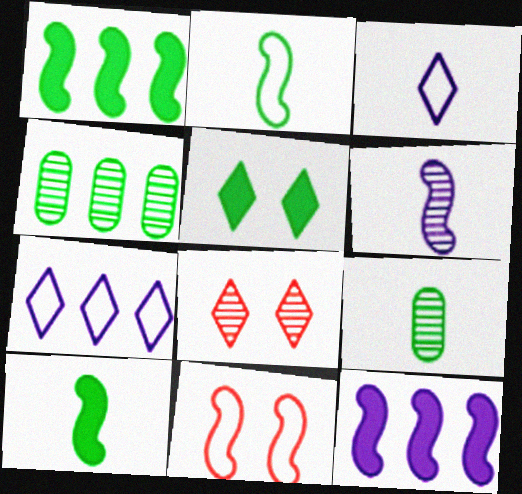[[1, 6, 11], 
[2, 4, 5], 
[4, 6, 8]]